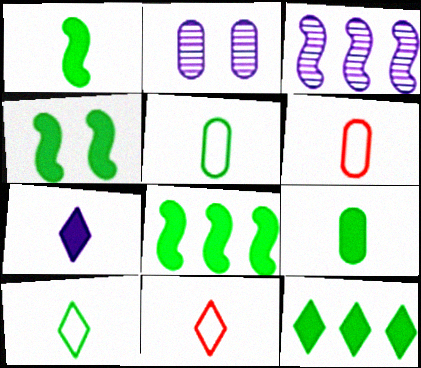[[1, 4, 8], 
[2, 8, 11], 
[4, 9, 12]]